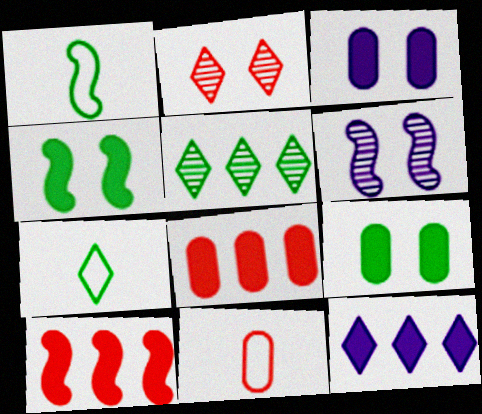[[1, 5, 9], 
[1, 6, 10], 
[2, 7, 12], 
[2, 10, 11], 
[6, 7, 8]]